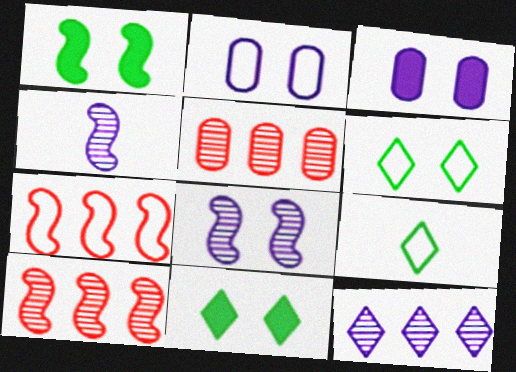[[1, 4, 7], 
[2, 7, 9], 
[3, 9, 10]]